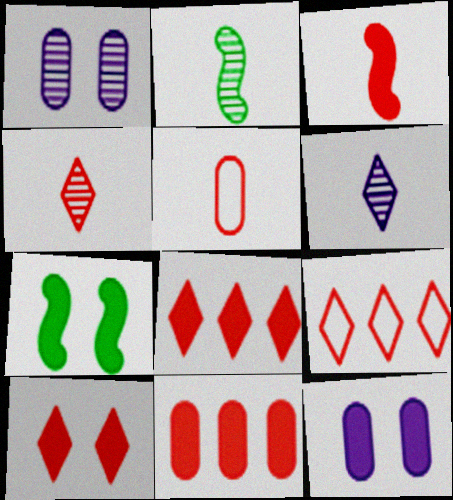[[2, 9, 12], 
[3, 4, 5], 
[3, 10, 11], 
[4, 9, 10], 
[7, 10, 12]]